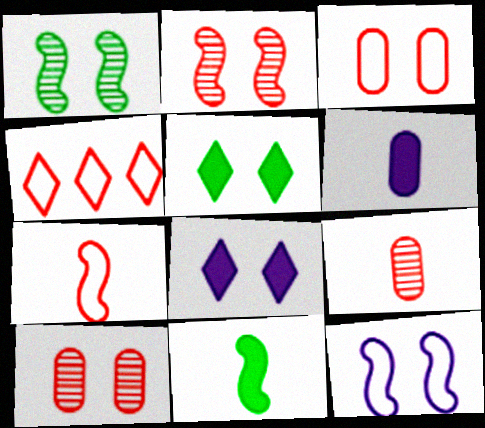[[1, 3, 8], 
[1, 4, 6], 
[3, 4, 7], 
[5, 10, 12]]